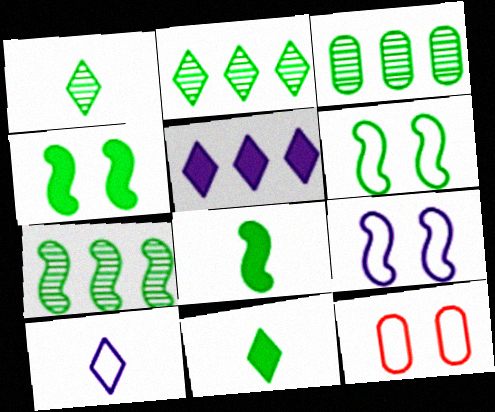[[2, 3, 7], 
[3, 6, 11], 
[6, 7, 8]]